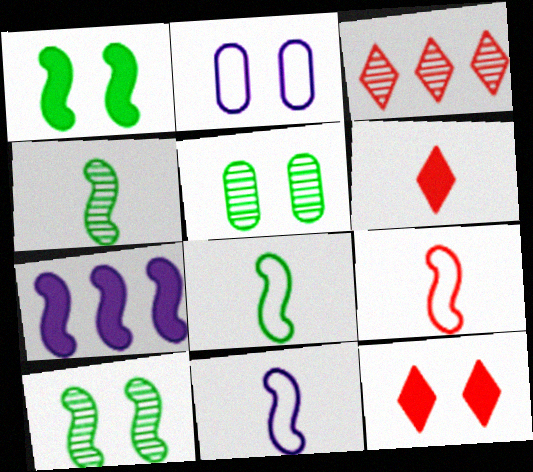[[2, 10, 12], 
[7, 9, 10], 
[8, 9, 11]]